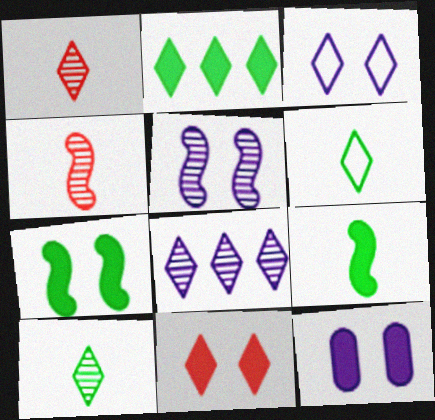[[1, 2, 3], 
[3, 5, 12], 
[6, 8, 11], 
[7, 11, 12]]